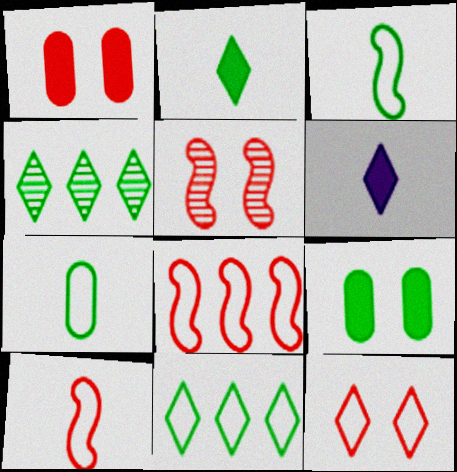[[1, 5, 12], 
[3, 4, 9], 
[4, 6, 12]]